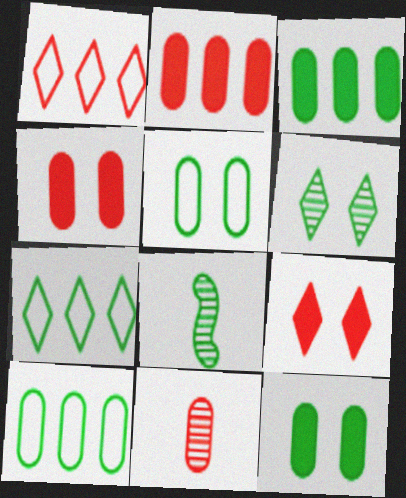[[7, 8, 12]]